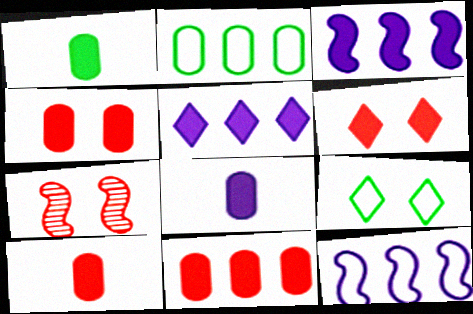[[1, 3, 6], 
[1, 8, 10], 
[4, 10, 11]]